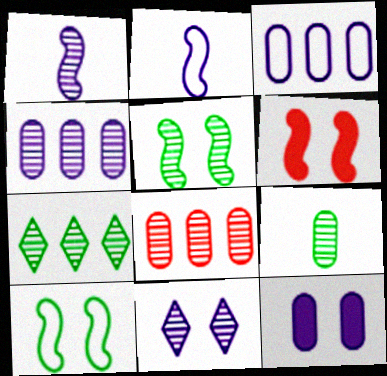[[1, 4, 11], 
[5, 7, 9]]